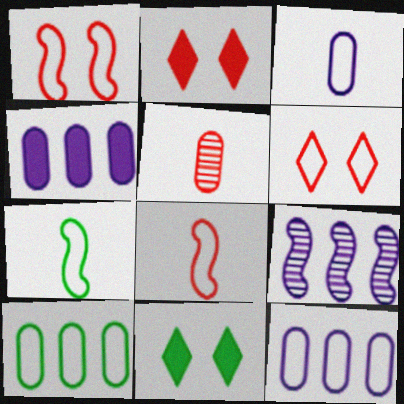[[6, 7, 12]]